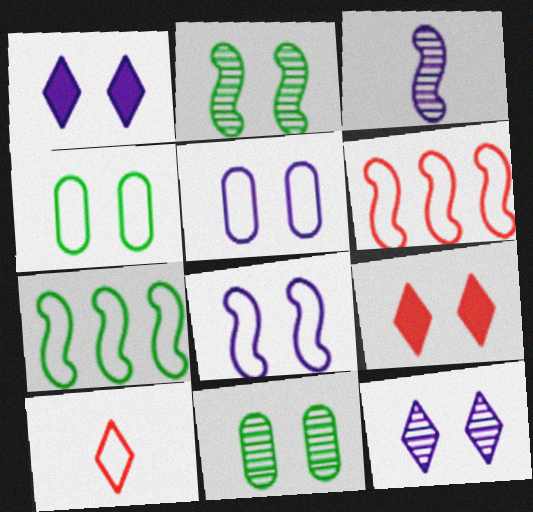[[2, 5, 9], 
[5, 7, 10], 
[8, 9, 11]]